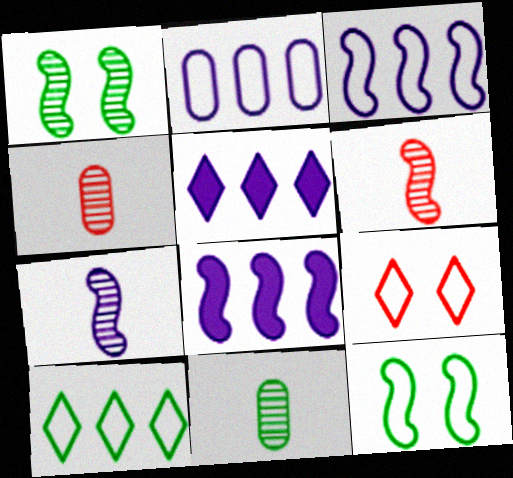[[4, 5, 12], 
[6, 8, 12], 
[8, 9, 11]]